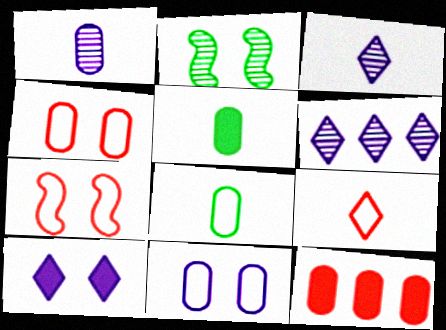[[2, 4, 10], 
[5, 6, 7]]